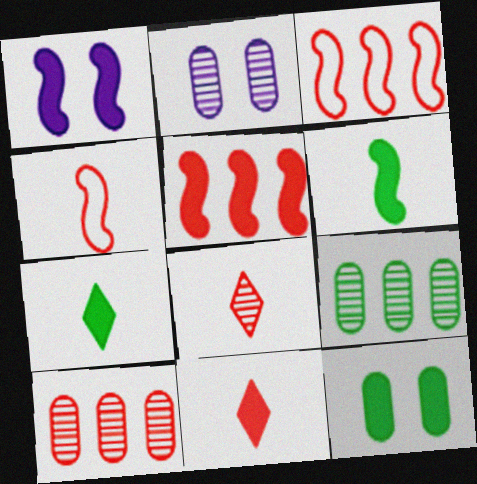[[1, 5, 6], 
[2, 3, 7]]